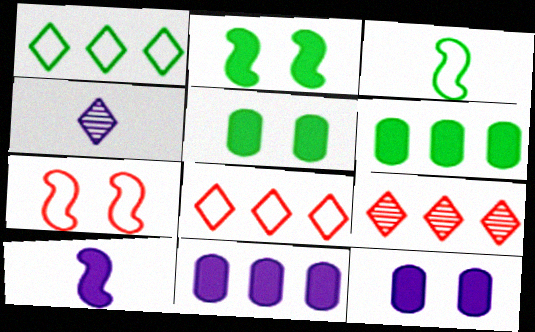[[3, 9, 12], 
[4, 6, 7]]